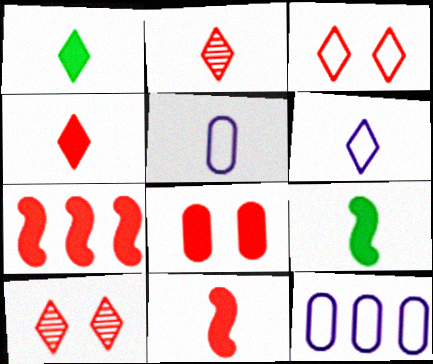[[1, 2, 6], 
[2, 5, 9], 
[4, 7, 8], 
[9, 10, 12]]